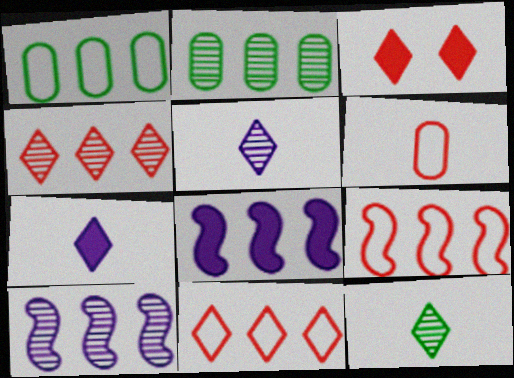[[1, 4, 8], 
[2, 4, 10], 
[2, 8, 11]]